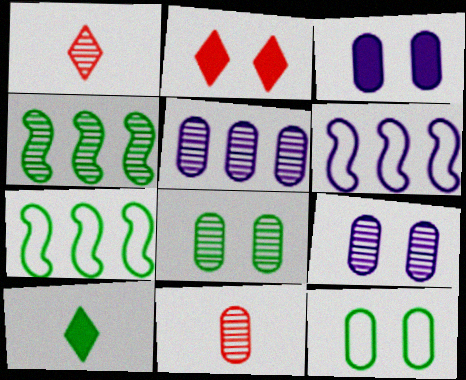[[1, 3, 7], 
[1, 4, 9], 
[4, 10, 12], 
[5, 8, 11], 
[7, 8, 10]]